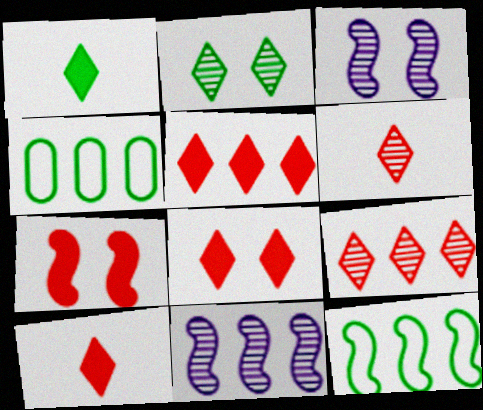[[3, 4, 10], 
[4, 5, 11], 
[5, 8, 10]]